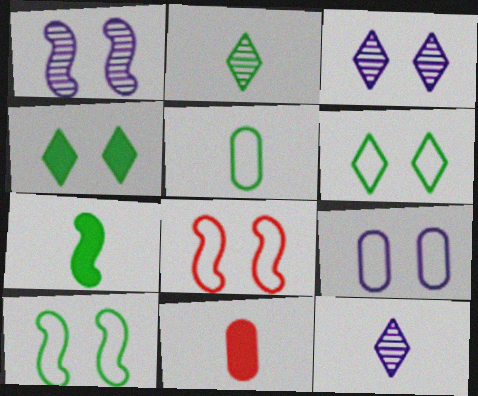[[2, 5, 7], 
[6, 8, 9]]